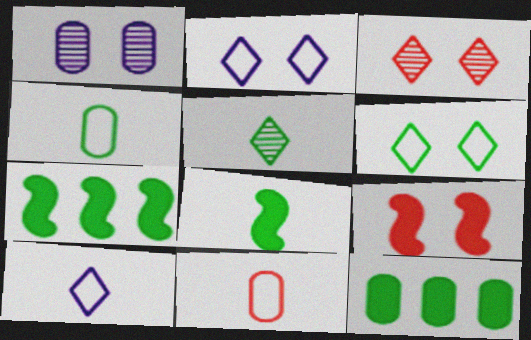[[1, 6, 9], 
[1, 11, 12], 
[4, 5, 8]]